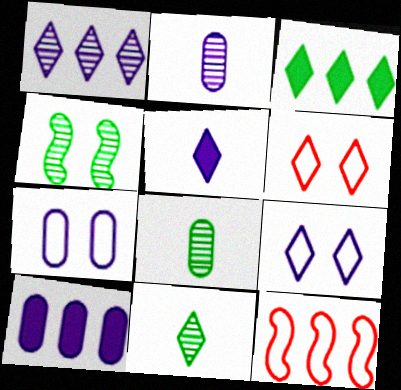[[1, 5, 9], 
[2, 7, 10]]